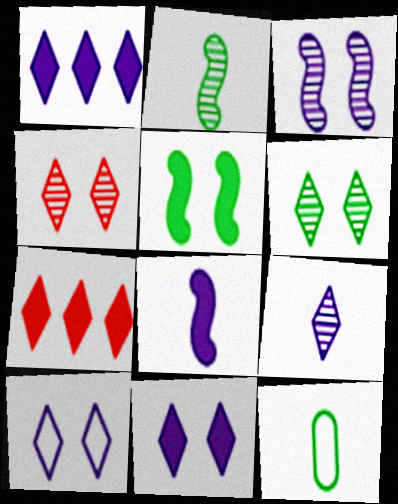[[1, 9, 10], 
[3, 7, 12]]